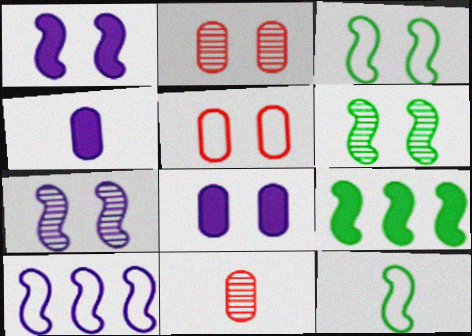[[6, 9, 12]]